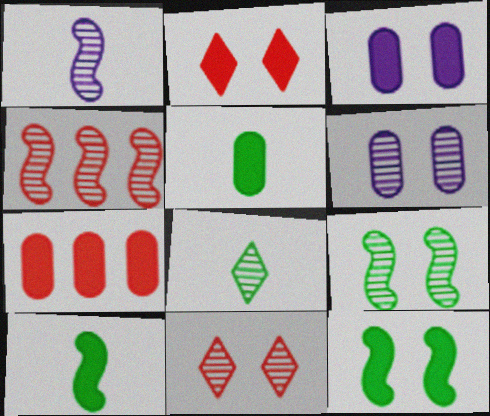[[1, 4, 9], 
[2, 3, 12], 
[3, 5, 7], 
[4, 6, 8], 
[6, 9, 11]]